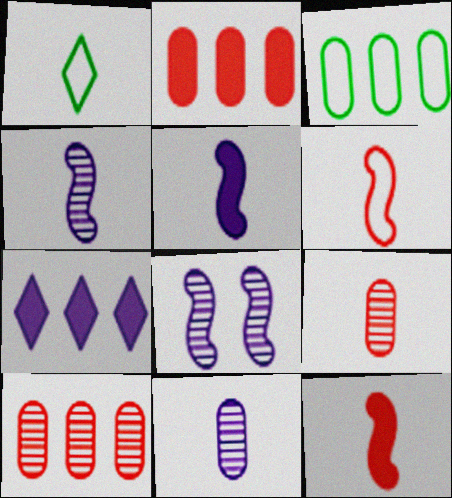[[1, 2, 8], 
[1, 5, 9], 
[1, 11, 12]]